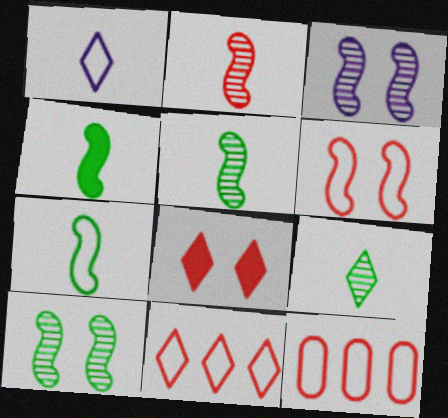[[2, 8, 12], 
[4, 5, 7]]